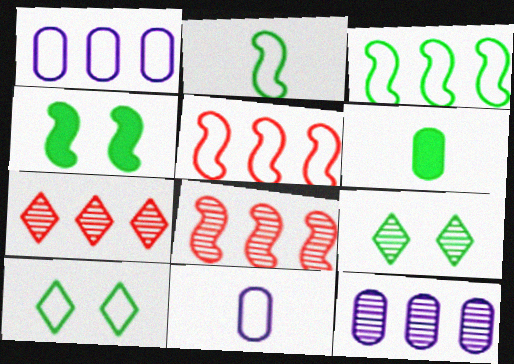[[3, 6, 9], 
[4, 7, 11], 
[5, 10, 11]]